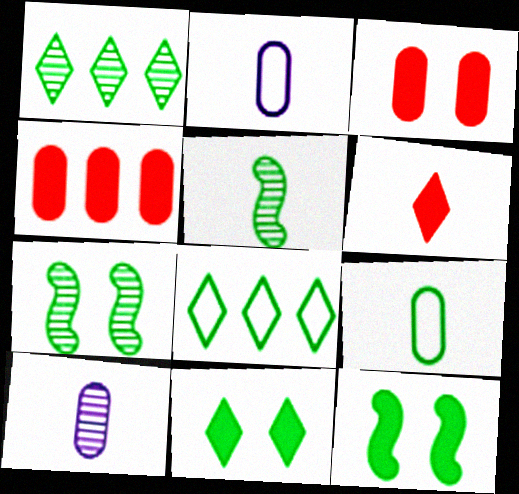[[1, 9, 12], 
[2, 5, 6]]